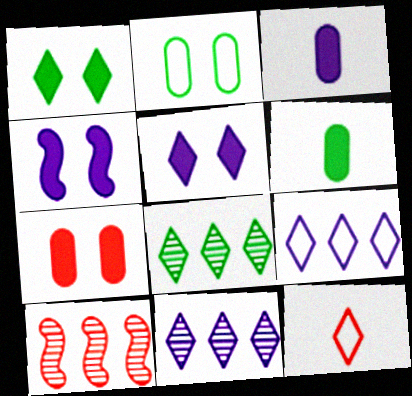[[1, 4, 7], 
[1, 11, 12], 
[5, 8, 12], 
[7, 10, 12]]